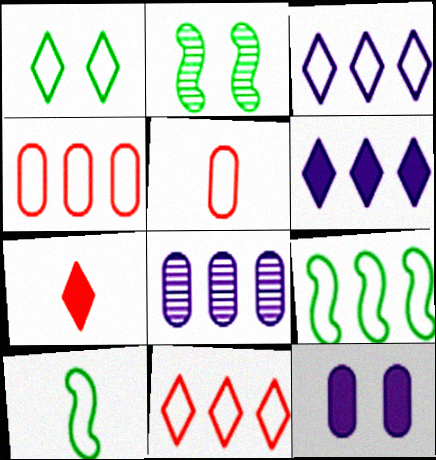[[2, 5, 6], 
[3, 4, 9]]